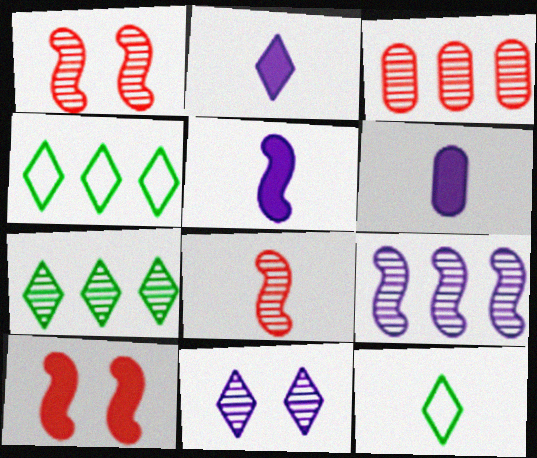[[1, 4, 6], 
[2, 5, 6], 
[3, 7, 9], 
[6, 8, 12]]